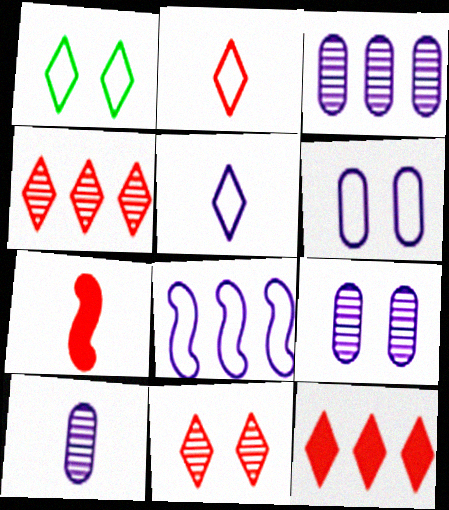[[1, 3, 7], 
[2, 11, 12], 
[3, 9, 10], 
[5, 6, 8]]